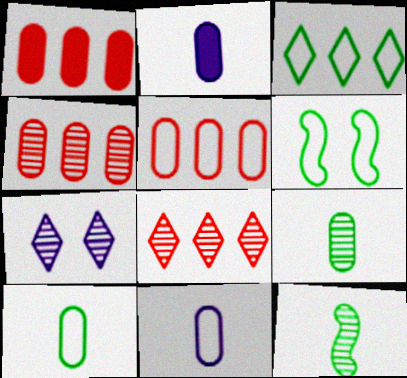[[1, 4, 5], 
[2, 6, 8], 
[3, 6, 10], 
[4, 7, 12]]